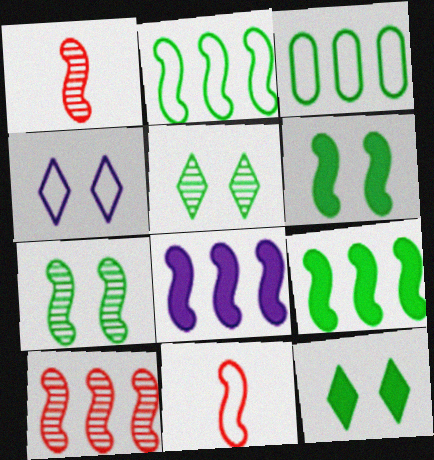[[2, 8, 10], 
[3, 4, 11], 
[7, 8, 11]]